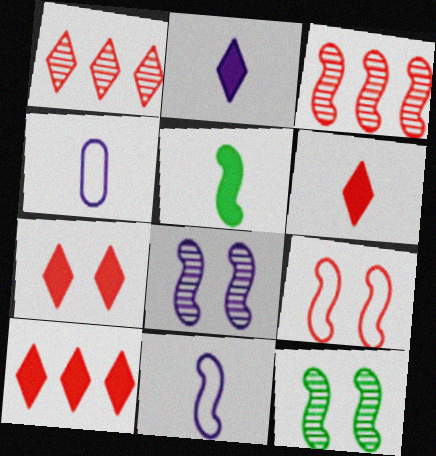[[4, 10, 12], 
[6, 7, 10]]